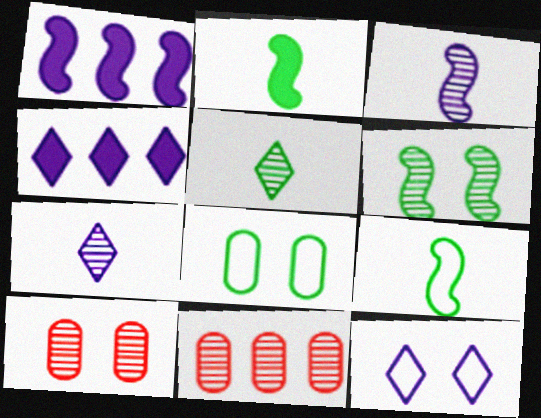[[2, 11, 12], 
[4, 7, 12], 
[4, 9, 10], 
[6, 7, 11]]